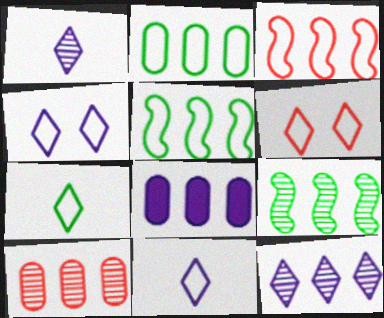[[2, 8, 10], 
[9, 10, 12]]